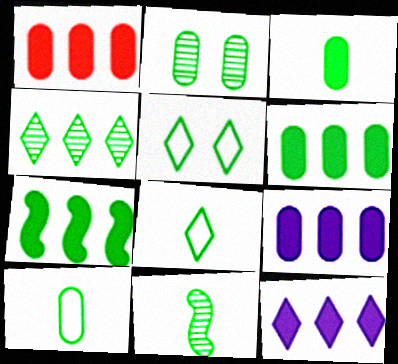[[1, 6, 9], 
[1, 7, 12], 
[2, 4, 11], 
[2, 6, 10], 
[2, 7, 8], 
[3, 8, 11], 
[5, 6, 11]]